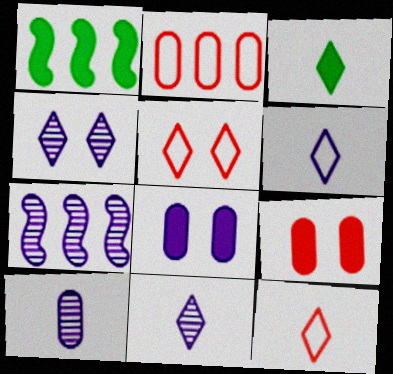[[1, 5, 10], 
[3, 11, 12], 
[4, 7, 10], 
[6, 7, 8]]